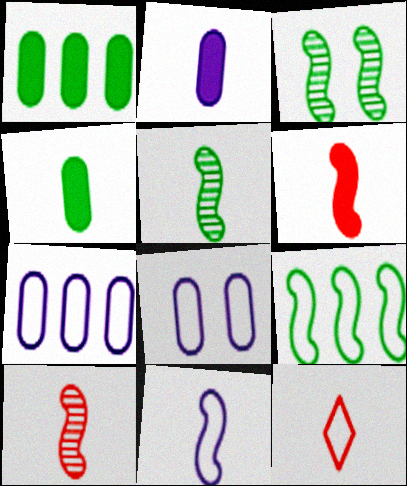[[2, 5, 12], 
[5, 6, 11], 
[8, 9, 12]]